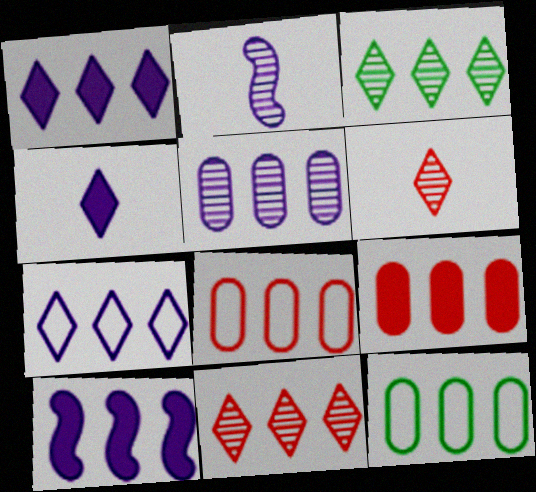[[3, 8, 10], 
[5, 7, 10], 
[5, 9, 12], 
[10, 11, 12]]